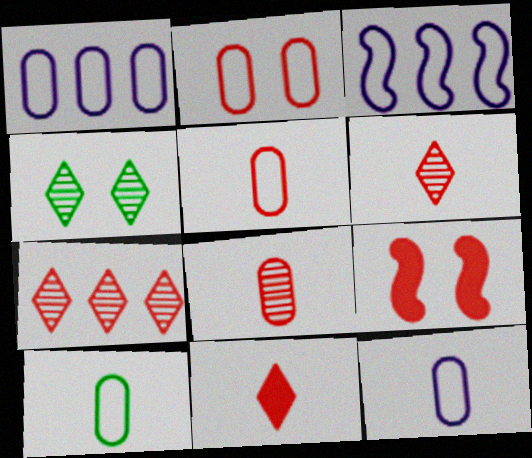[[1, 2, 10], 
[5, 7, 9], 
[5, 10, 12]]